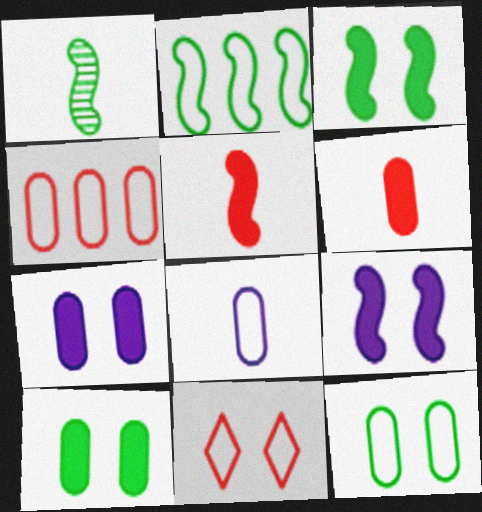[[1, 2, 3], 
[2, 8, 11], 
[4, 8, 12]]